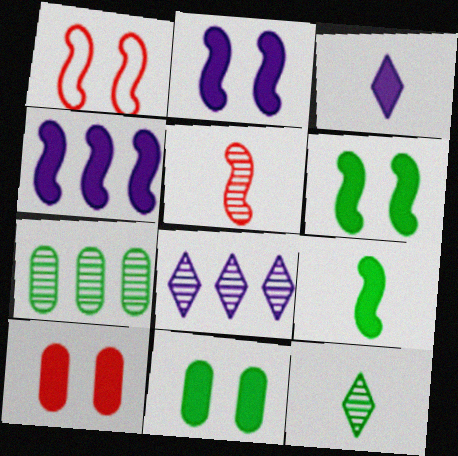[[1, 3, 7]]